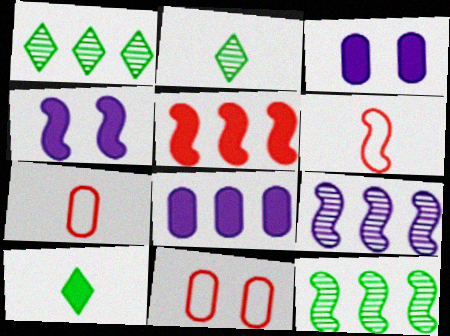[[1, 3, 6], 
[1, 4, 7], 
[3, 5, 10], 
[4, 6, 12], 
[9, 10, 11]]